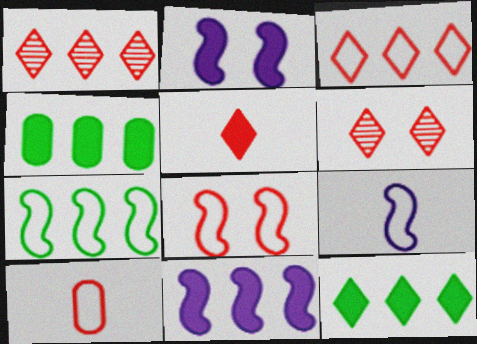[[2, 4, 5], 
[3, 5, 6], 
[3, 8, 10], 
[4, 6, 9], 
[7, 8, 9]]